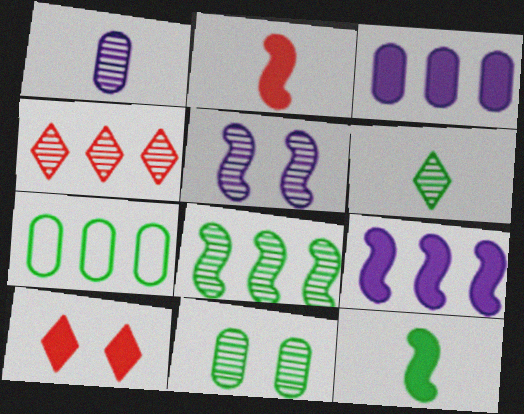[[3, 10, 12], 
[4, 7, 9], 
[6, 8, 11]]